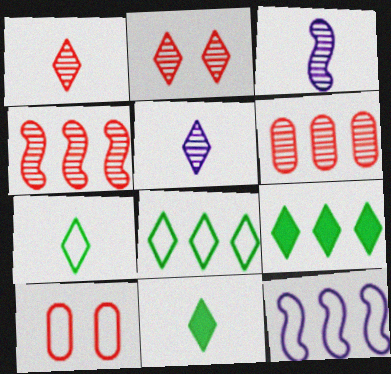[[3, 9, 10], 
[6, 9, 12], 
[7, 10, 12]]